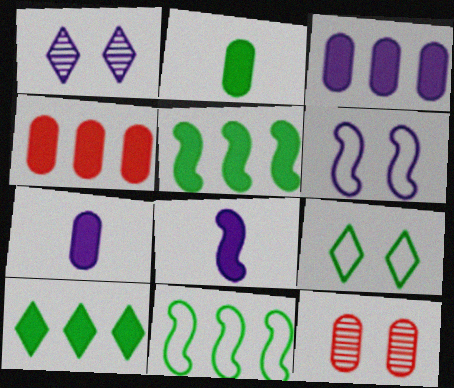[]